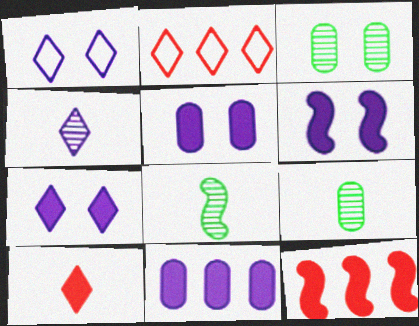[[1, 9, 12], 
[2, 5, 8], 
[2, 6, 9], 
[5, 6, 7]]